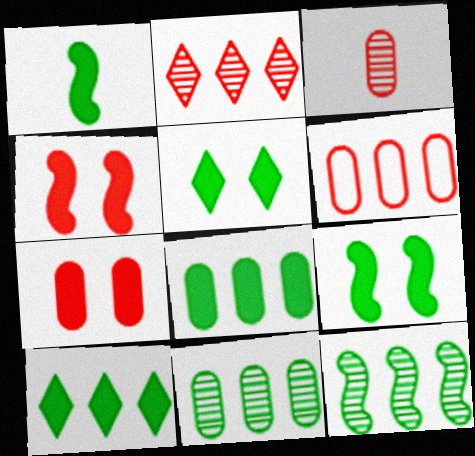[[1, 5, 8], 
[3, 6, 7]]